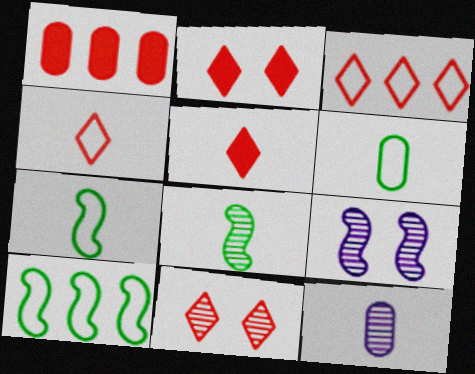[[2, 10, 12], 
[3, 5, 11], 
[5, 7, 12]]